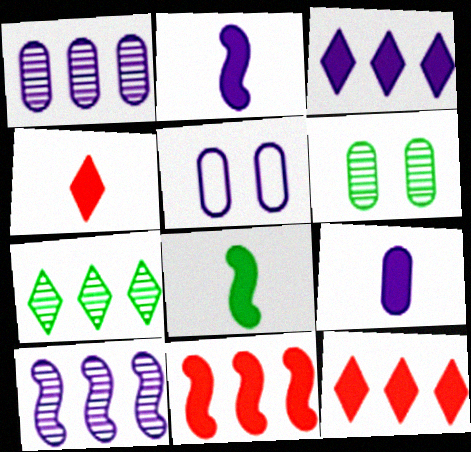[[1, 5, 9], 
[4, 8, 9]]